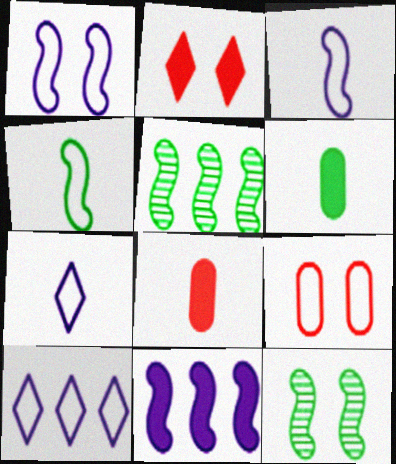[[2, 6, 11], 
[4, 9, 10], 
[8, 10, 12]]